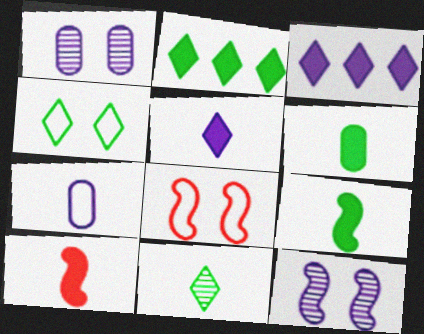[[2, 4, 11], 
[3, 7, 12], 
[5, 6, 10], 
[7, 10, 11]]